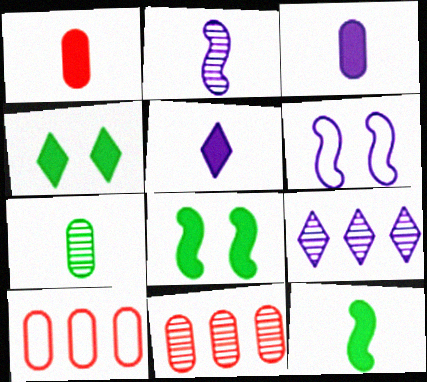[[1, 5, 12], 
[2, 4, 10], 
[3, 6, 9]]